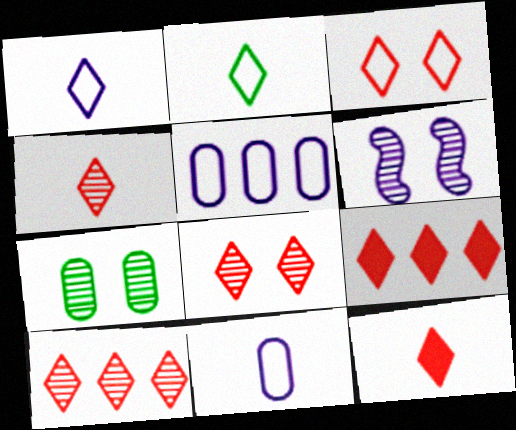[[3, 4, 9], 
[3, 10, 12], 
[4, 8, 10], 
[6, 7, 8]]